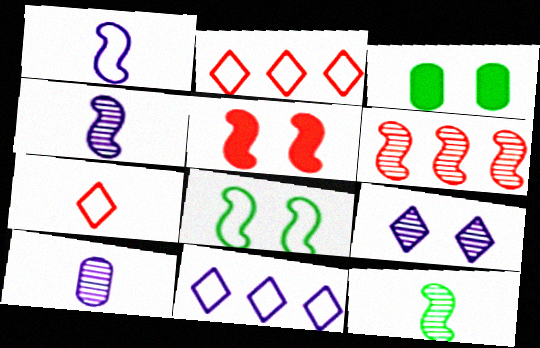[[2, 3, 4]]